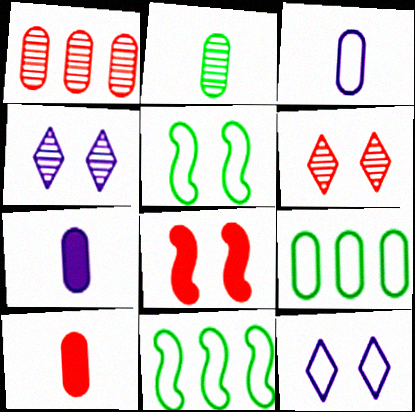[[2, 3, 10], 
[4, 10, 11], 
[6, 7, 11]]